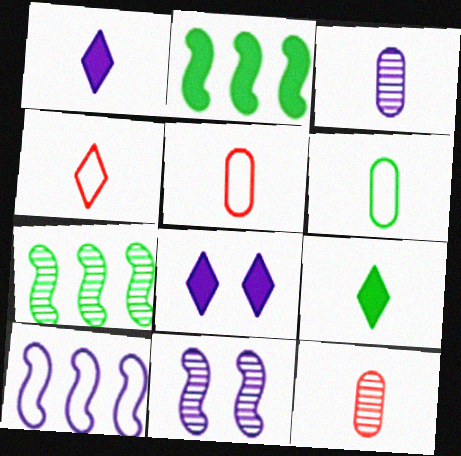[[3, 8, 10], 
[5, 7, 8]]